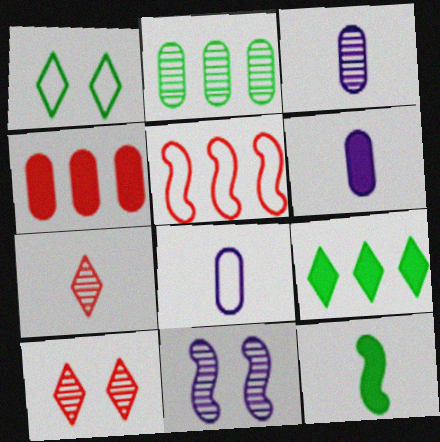[[1, 2, 12], 
[1, 5, 8], 
[2, 7, 11], 
[3, 6, 8], 
[5, 11, 12], 
[7, 8, 12]]